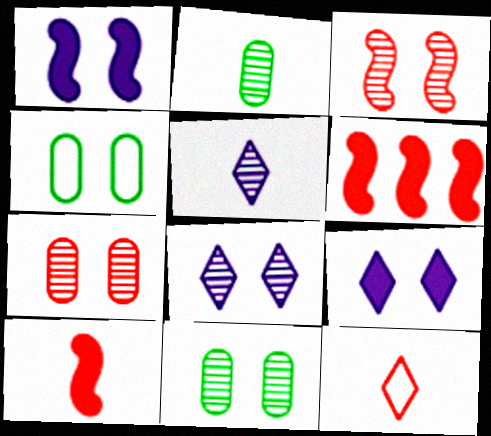[[3, 4, 9], 
[3, 8, 11], 
[4, 5, 6], 
[6, 7, 12]]